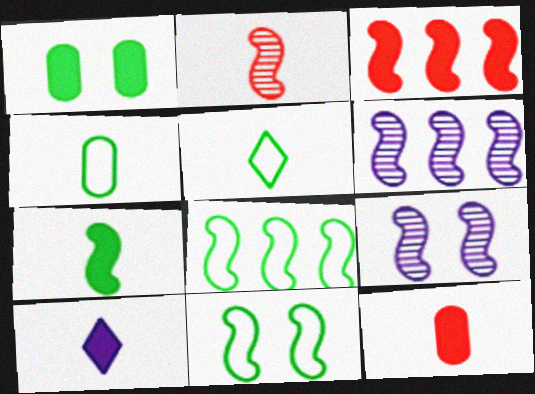[[1, 3, 10], 
[2, 4, 10], 
[3, 6, 8], 
[7, 10, 12]]